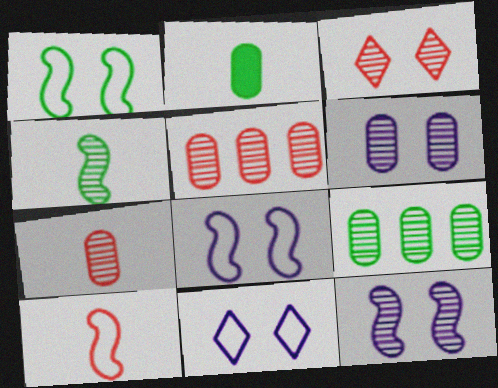[[6, 7, 9]]